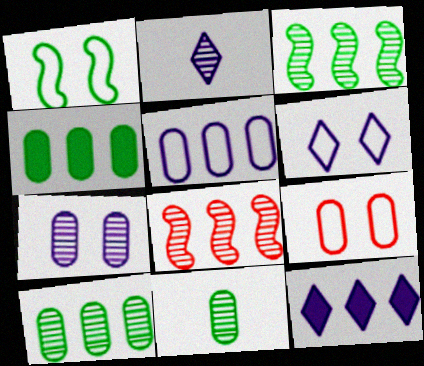[[1, 6, 9], 
[2, 6, 12]]